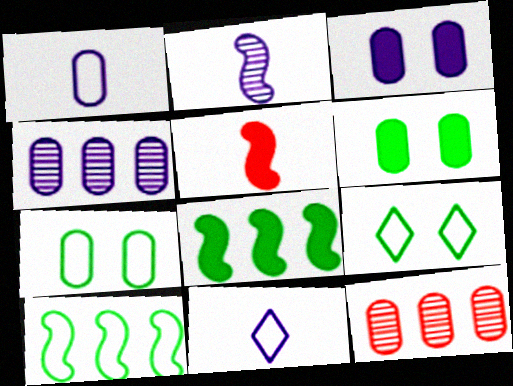[[1, 3, 4], 
[1, 6, 12], 
[4, 5, 9]]